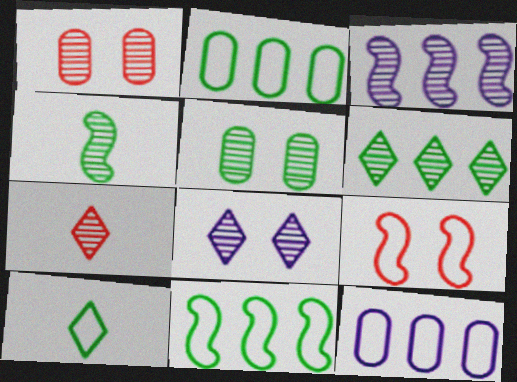[[3, 5, 7], 
[4, 5, 6], 
[6, 7, 8], 
[9, 10, 12]]